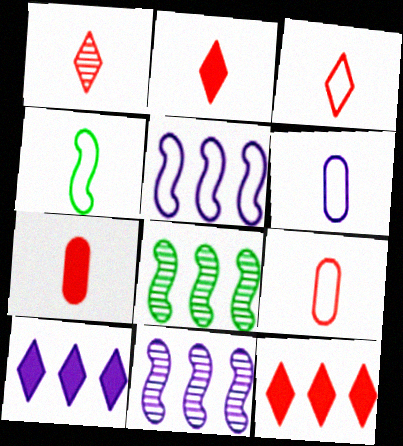[[1, 2, 3], 
[3, 4, 6]]